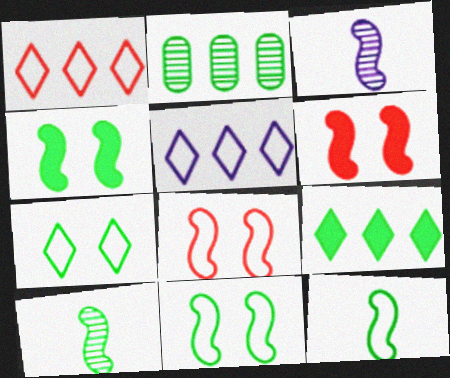[]